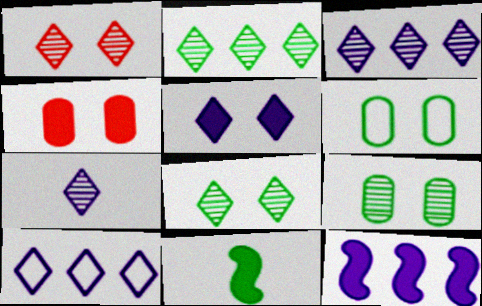[[1, 2, 7], 
[2, 6, 11], 
[5, 7, 10]]